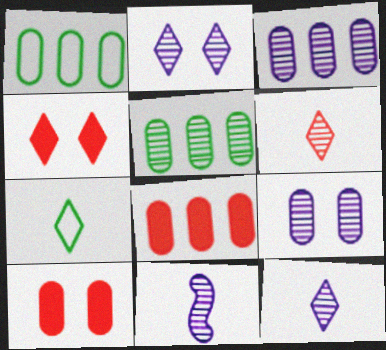[[1, 3, 8], 
[1, 4, 11], 
[2, 3, 11]]